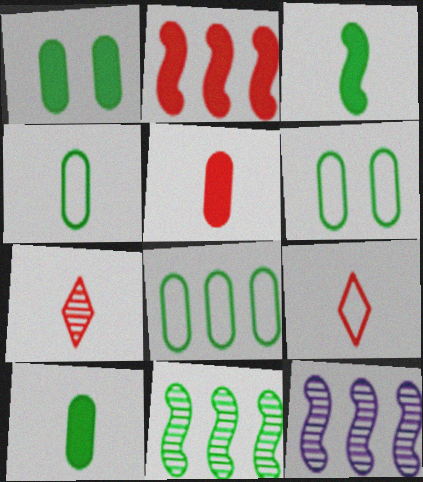[[1, 9, 12], 
[4, 6, 8]]